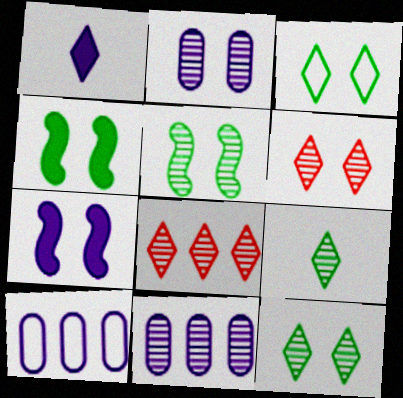[[1, 3, 8], 
[2, 5, 6]]